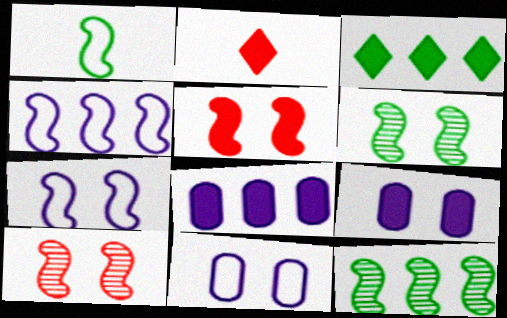[[2, 11, 12], 
[5, 6, 7]]